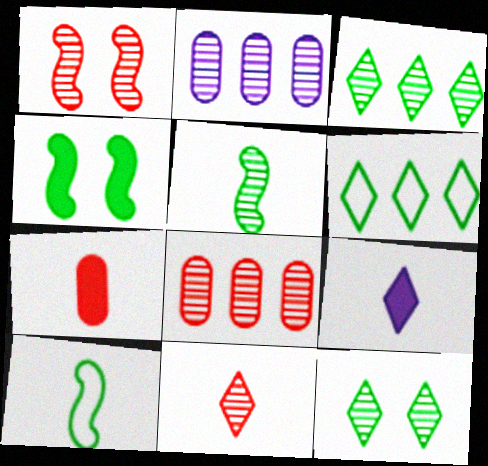[[1, 8, 11]]